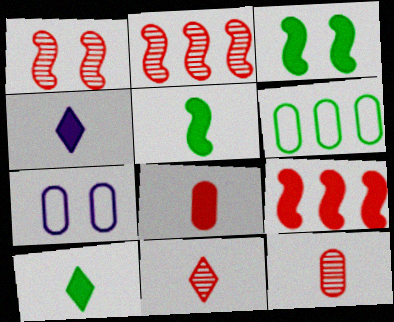[[1, 4, 6], 
[2, 7, 10], 
[4, 5, 8]]